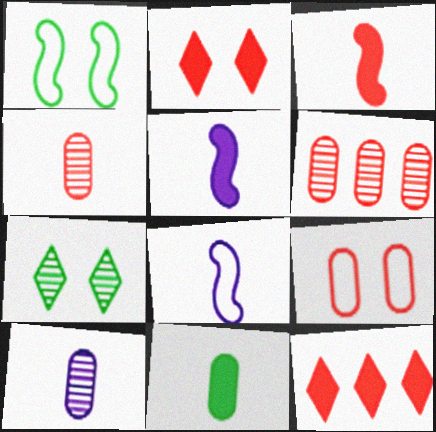[[1, 10, 12]]